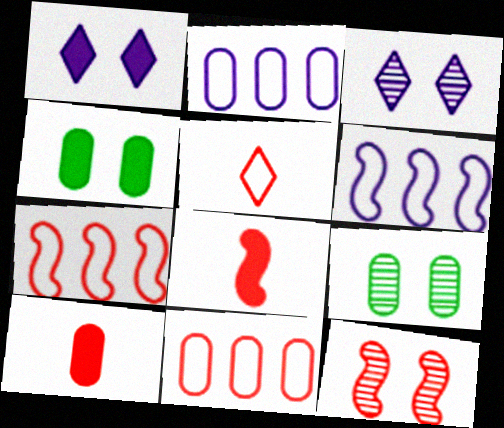[[2, 9, 10], 
[3, 9, 12], 
[7, 8, 12]]